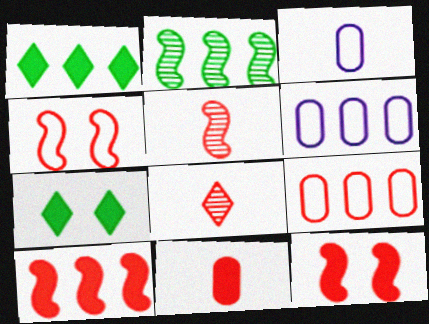[[4, 5, 10], 
[5, 6, 7], 
[8, 9, 12]]